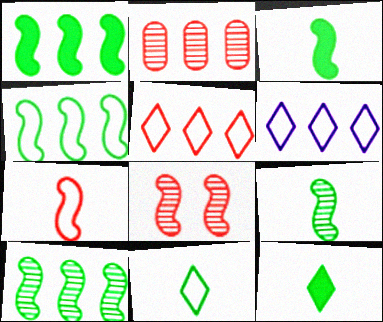[[1, 2, 6], 
[1, 4, 10]]